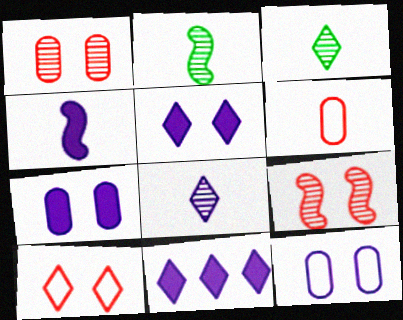[[3, 4, 6], 
[3, 10, 11], 
[4, 7, 11]]